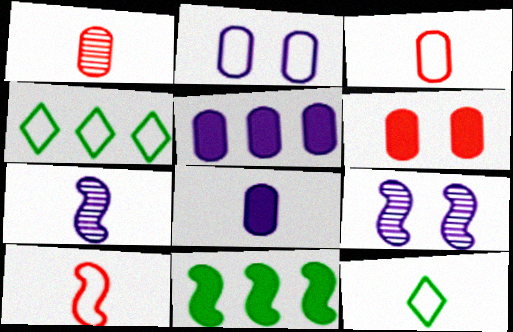[[2, 4, 10], 
[4, 6, 7], 
[9, 10, 11]]